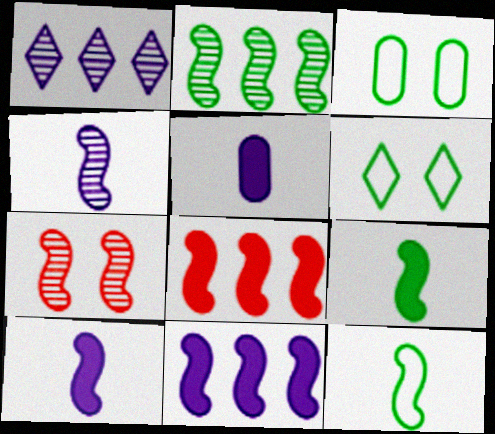[[2, 4, 7], 
[7, 11, 12]]